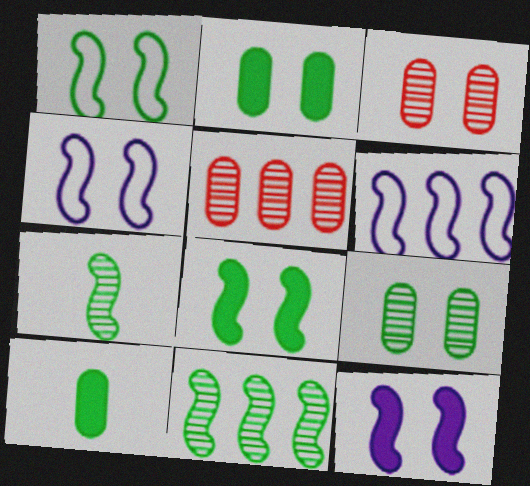[]